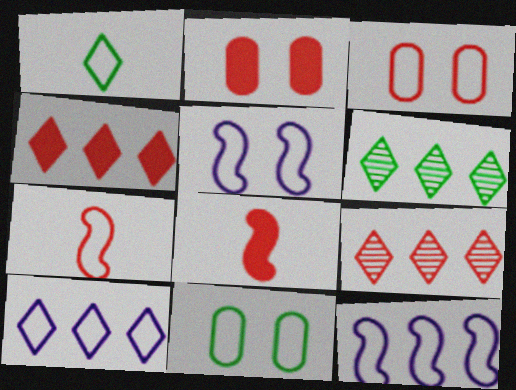[[1, 3, 12], 
[2, 4, 8], 
[2, 7, 9], 
[3, 8, 9], 
[4, 6, 10], 
[7, 10, 11]]